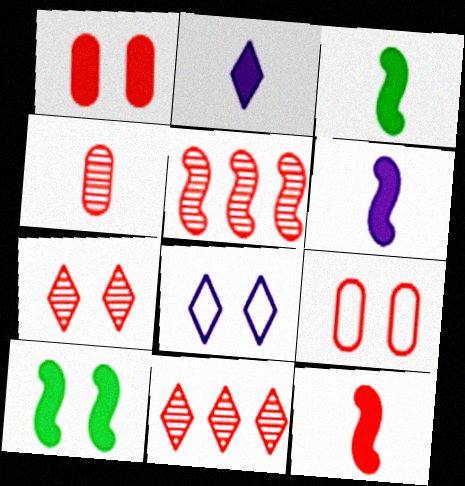[[3, 6, 12], 
[4, 5, 7], 
[9, 11, 12]]